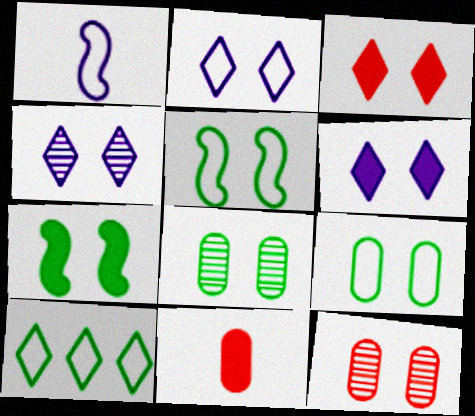[[2, 4, 6], 
[2, 7, 12], 
[5, 6, 12]]